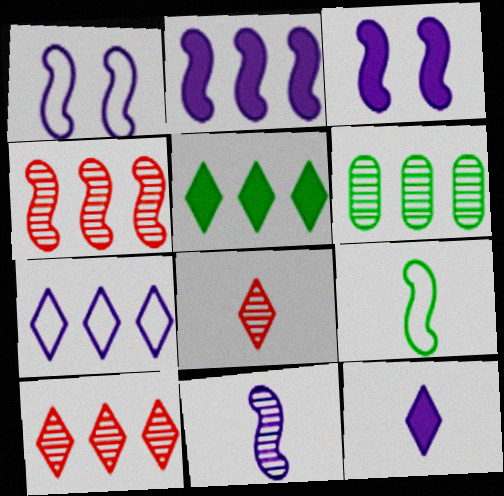[[1, 2, 11], 
[3, 4, 9], 
[5, 7, 10]]